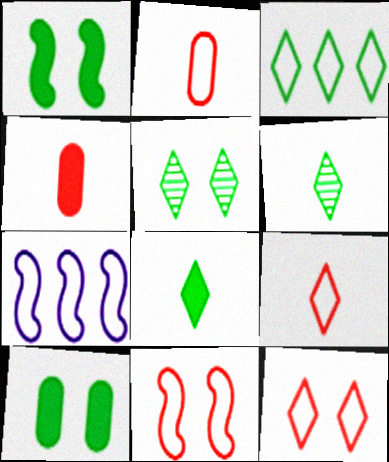[[3, 5, 8], 
[4, 5, 7]]